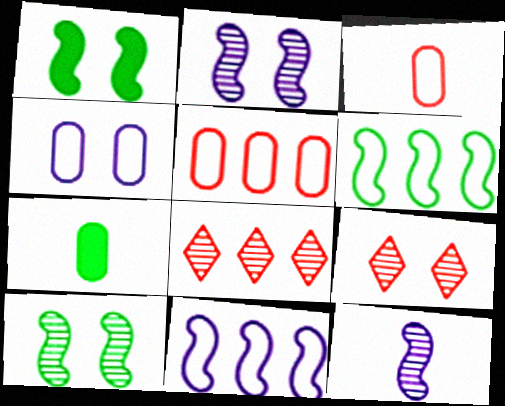[[1, 4, 9], 
[7, 9, 11]]